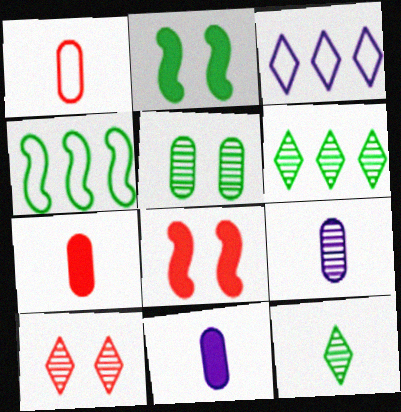[[4, 10, 11]]